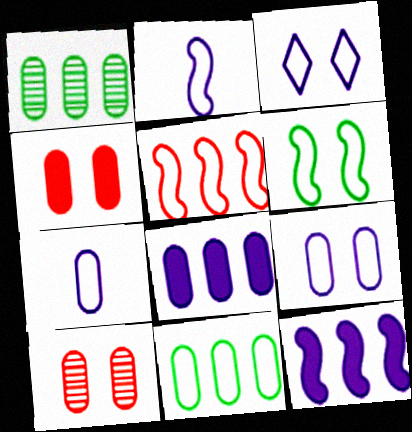[[1, 4, 7], 
[2, 5, 6]]